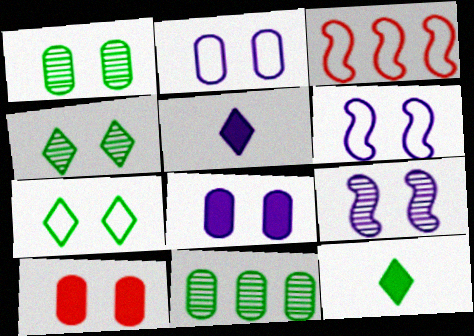[[1, 2, 10], 
[1, 3, 5], 
[4, 6, 10], 
[7, 9, 10]]